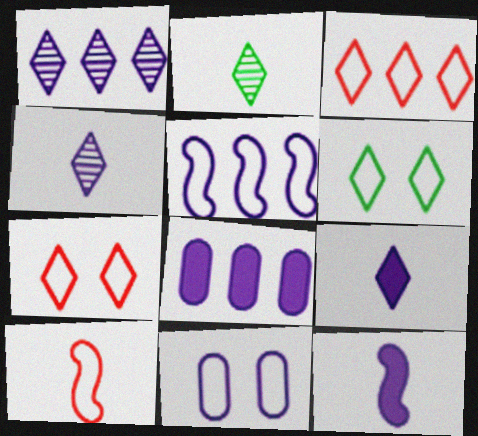[[1, 5, 8], 
[1, 11, 12]]